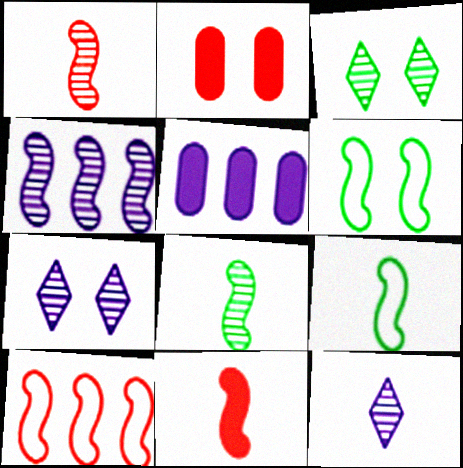[[2, 6, 7], 
[4, 6, 11]]